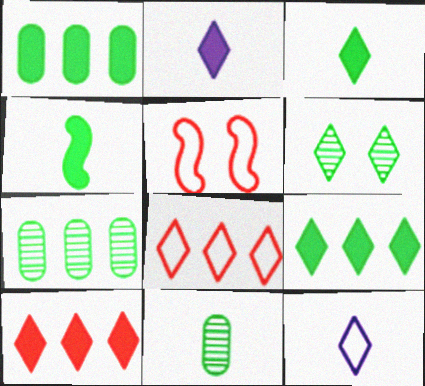[[2, 5, 7], 
[2, 6, 8], 
[6, 10, 12]]